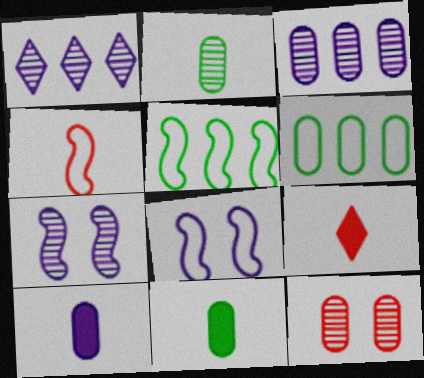[[1, 8, 10], 
[2, 3, 12], 
[4, 5, 8], 
[6, 7, 9], 
[6, 10, 12]]